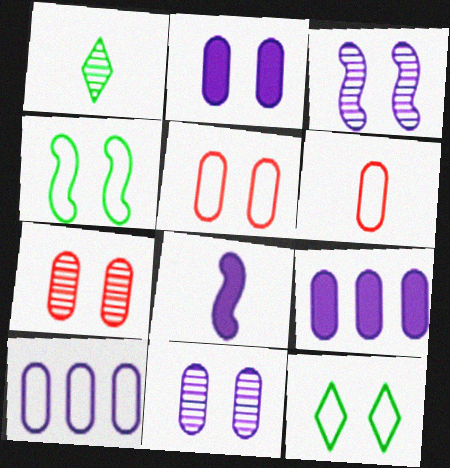[[1, 6, 8]]